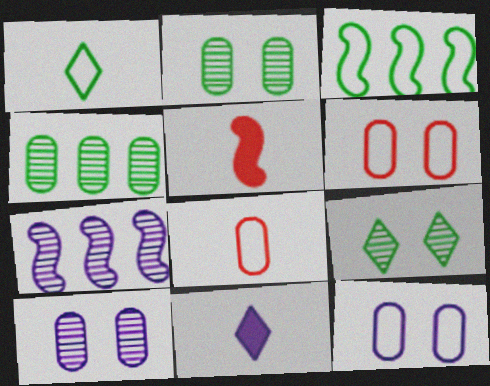[[7, 11, 12]]